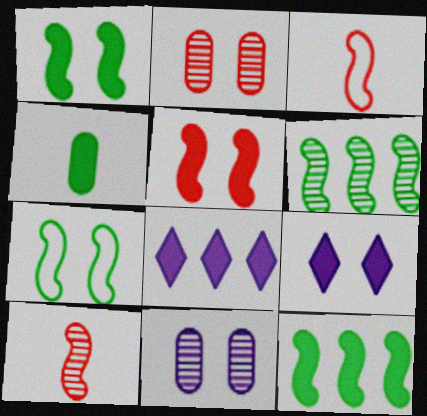[[2, 7, 9], 
[4, 5, 8]]